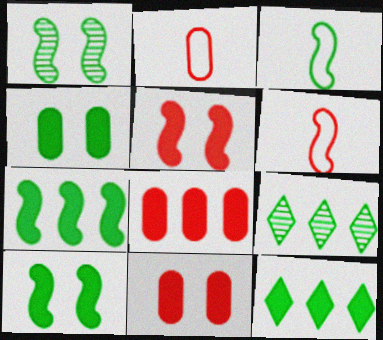[[1, 3, 7], 
[3, 4, 9]]